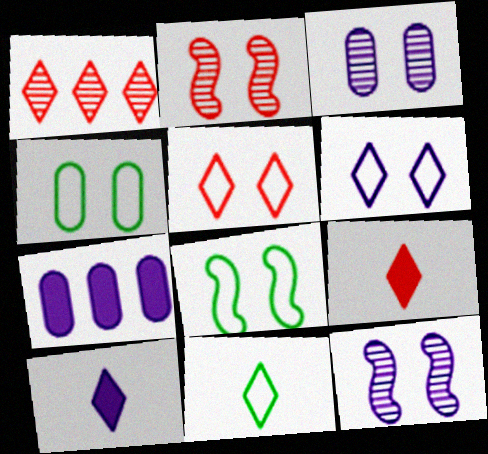[[1, 5, 9], 
[2, 7, 11]]